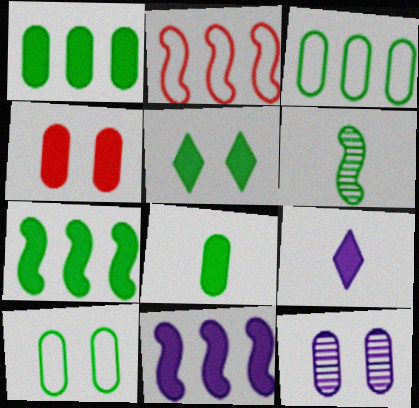[[3, 5, 6], 
[4, 7, 9], 
[4, 10, 12], 
[5, 7, 8]]